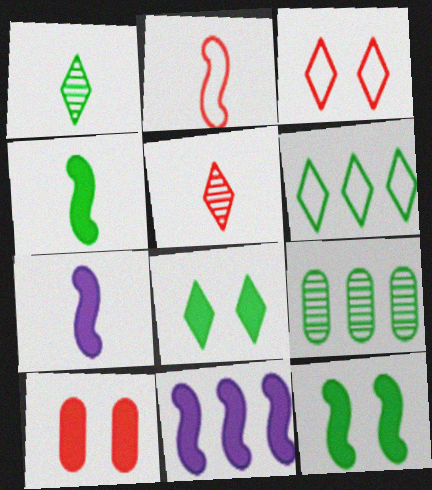[[1, 6, 8], 
[3, 7, 9]]